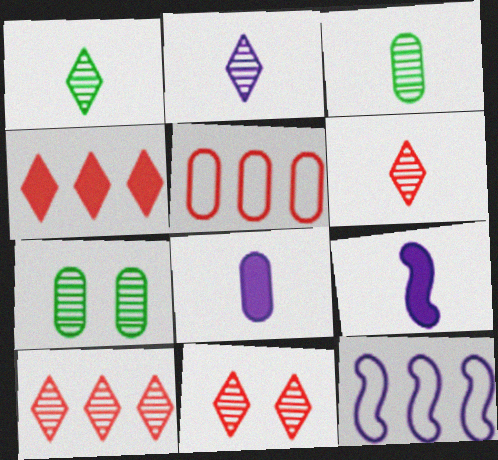[[1, 2, 6], 
[5, 7, 8], 
[6, 10, 11]]